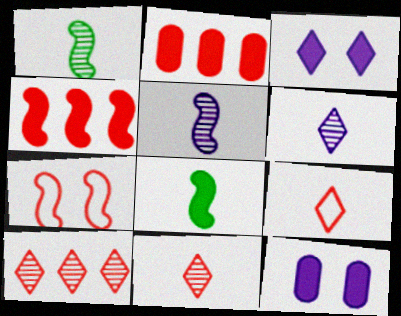[[2, 3, 8], 
[2, 7, 11]]